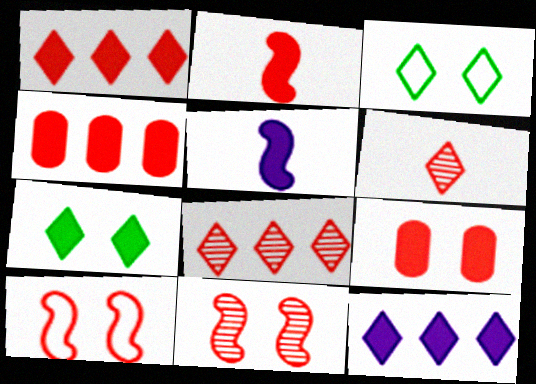[[1, 2, 9], 
[3, 6, 12], 
[4, 5, 7], 
[4, 6, 10]]